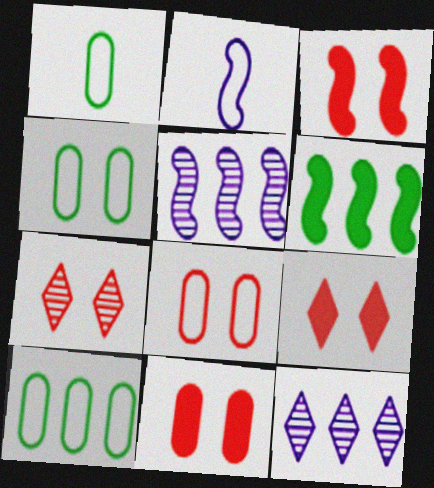[[1, 3, 12], 
[1, 4, 10], 
[1, 5, 9], 
[3, 7, 8], 
[3, 9, 11]]